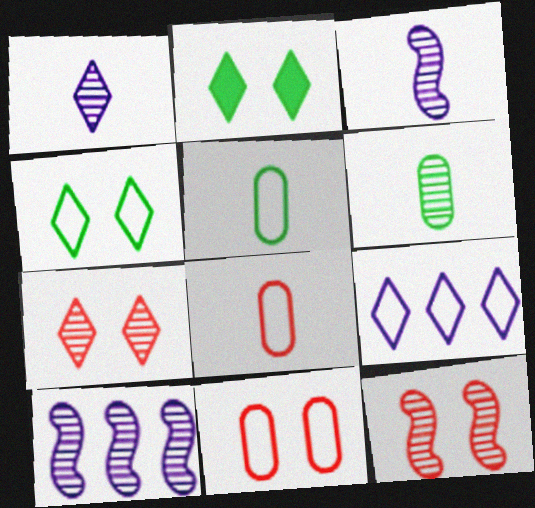[[2, 8, 10], 
[6, 7, 10]]